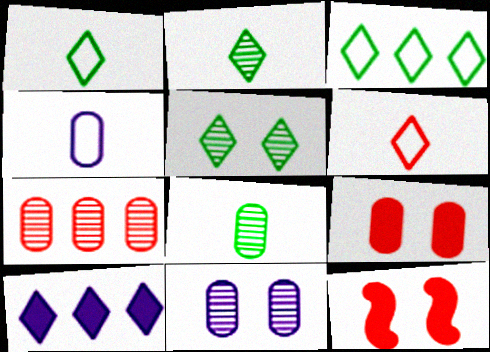[[5, 6, 10], 
[6, 7, 12], 
[7, 8, 11]]